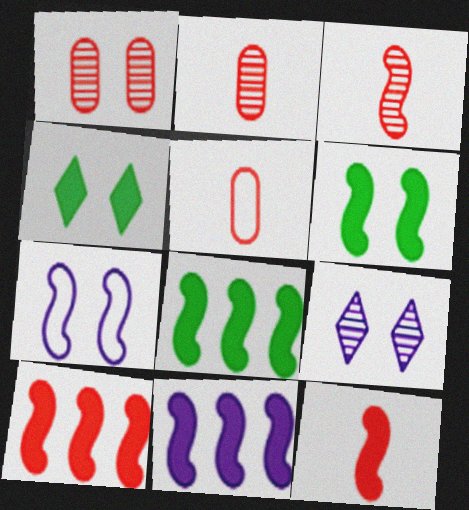[[1, 4, 7], 
[3, 7, 8], 
[5, 8, 9], 
[6, 11, 12], 
[8, 10, 11]]